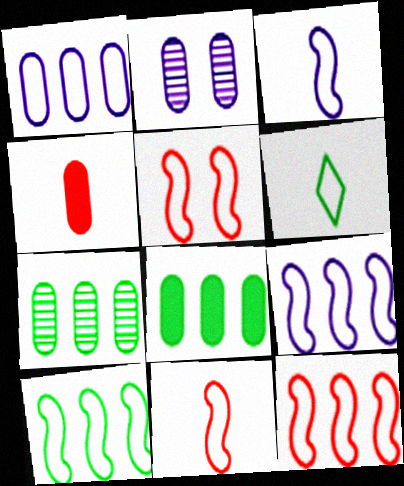[[1, 5, 6], 
[3, 5, 10], 
[5, 11, 12], 
[9, 10, 12]]